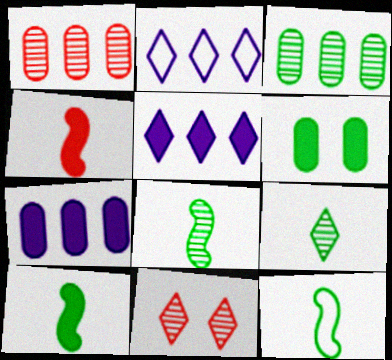[[4, 5, 6], 
[7, 11, 12], 
[8, 10, 12]]